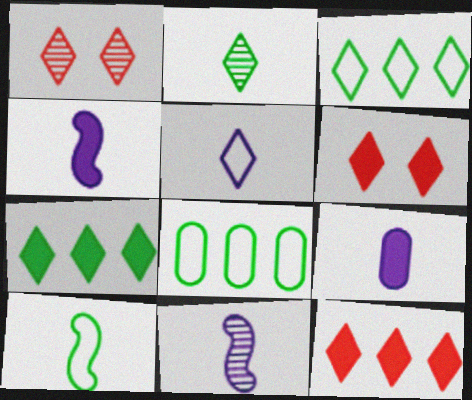[[1, 4, 8], 
[1, 5, 7], 
[5, 9, 11], 
[6, 8, 11]]